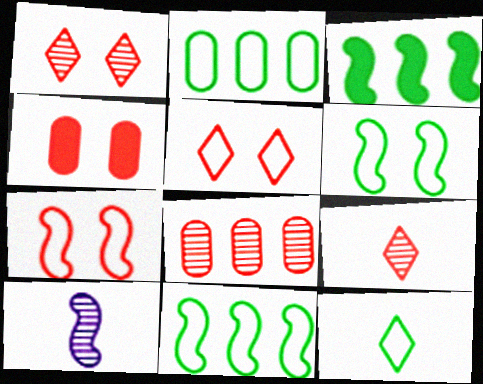[[1, 4, 7], 
[2, 6, 12], 
[3, 7, 10]]